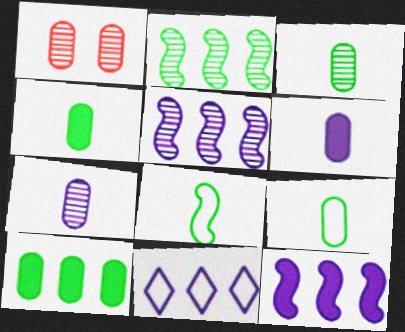[[3, 4, 9]]